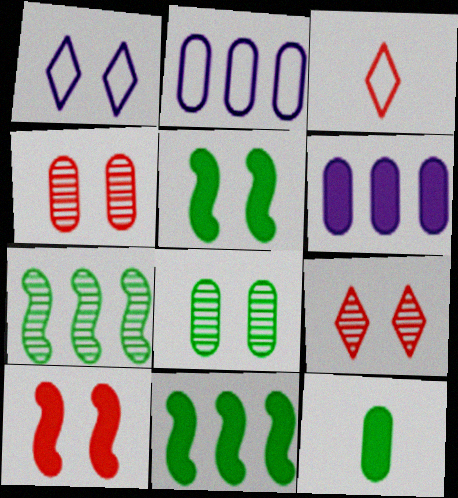[[1, 4, 5], 
[1, 8, 10], 
[2, 4, 12]]